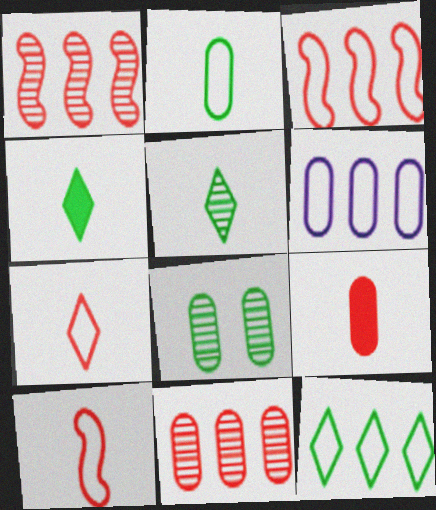[[3, 6, 12], 
[6, 8, 9]]